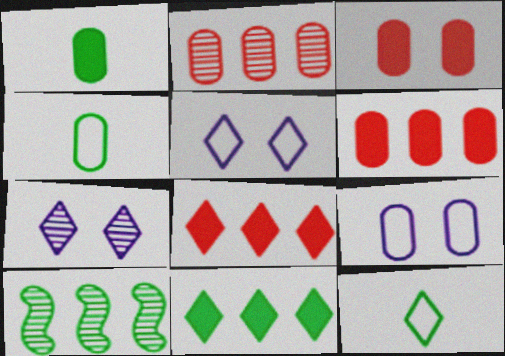[[1, 2, 9], 
[7, 8, 12]]